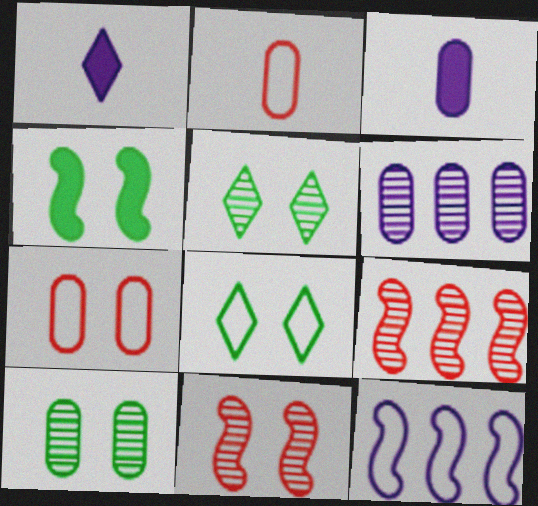[[2, 8, 12], 
[3, 8, 9], 
[4, 8, 10]]